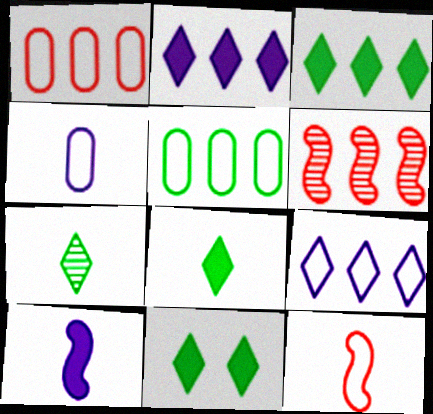[[2, 5, 6], 
[3, 8, 11], 
[4, 6, 11]]